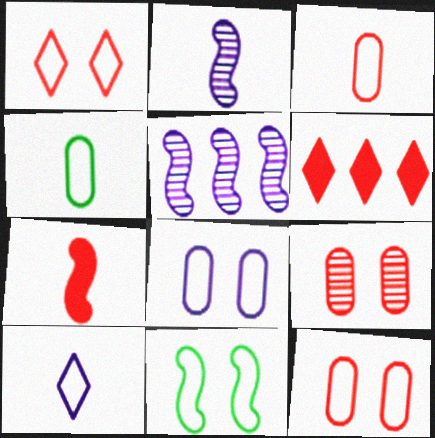[[1, 8, 11], 
[5, 7, 11]]